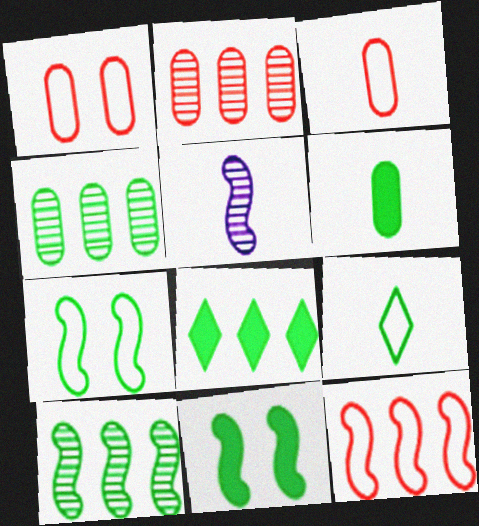[[1, 5, 8], 
[4, 9, 11], 
[5, 11, 12], 
[6, 8, 11]]